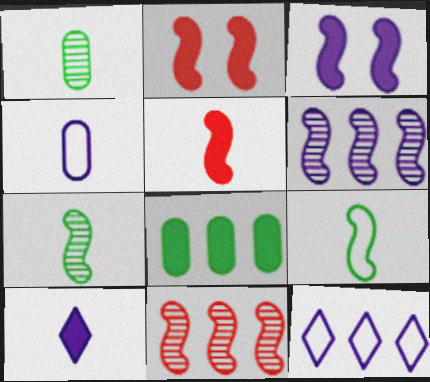[[1, 2, 12], 
[2, 6, 9], 
[2, 8, 10], 
[3, 9, 11], 
[8, 11, 12]]